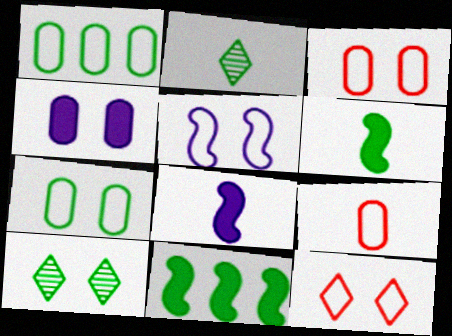[[1, 6, 10], 
[2, 7, 11], 
[2, 8, 9], 
[5, 7, 12]]